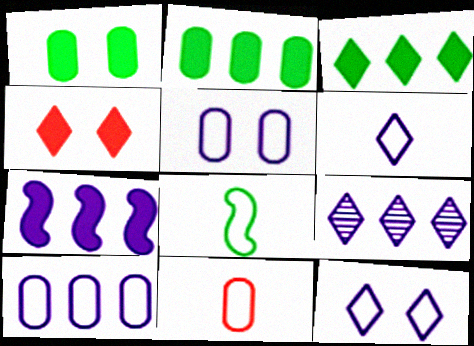[[6, 8, 11], 
[7, 9, 10]]